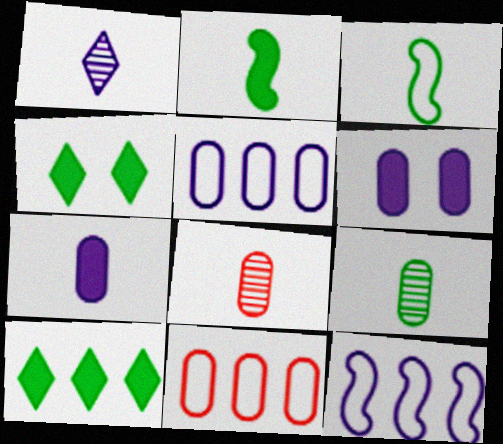[[1, 6, 12], 
[4, 8, 12], 
[6, 9, 11]]